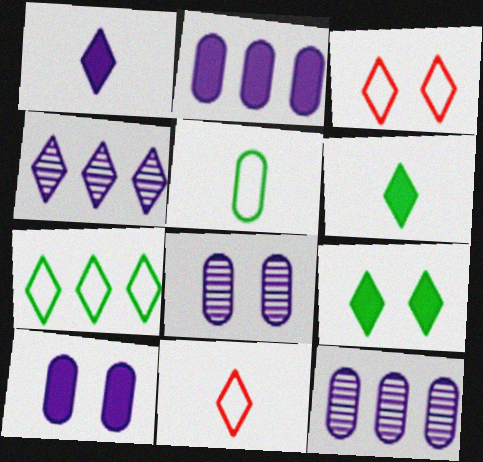[[3, 4, 6], 
[4, 9, 11]]